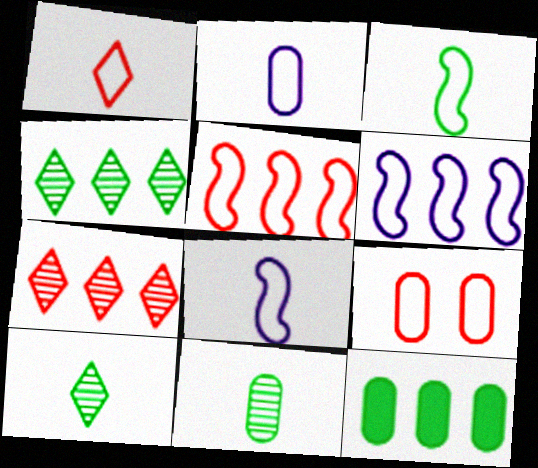[[1, 2, 3], 
[1, 5, 9], 
[6, 7, 12]]